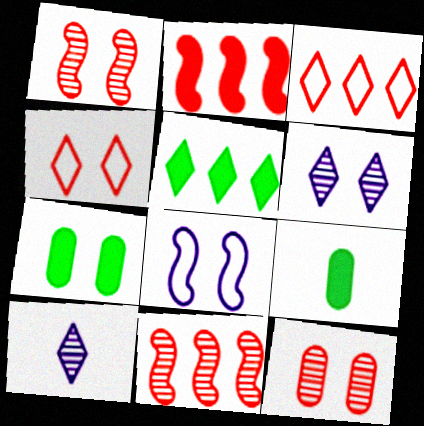[[4, 5, 10]]